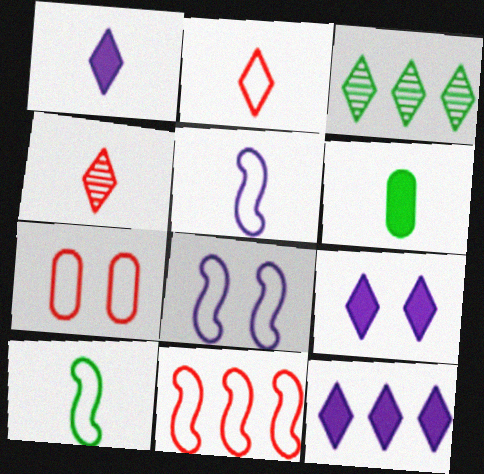[[1, 9, 12], 
[2, 3, 9], 
[2, 7, 11], 
[4, 5, 6], 
[8, 10, 11]]